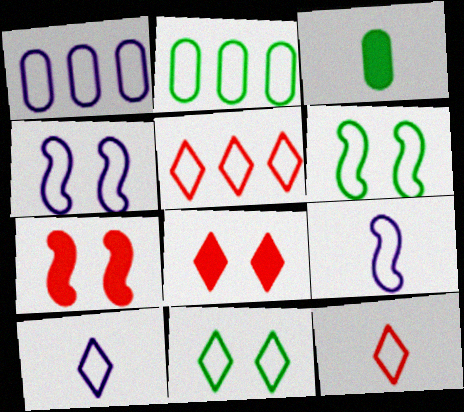[[1, 4, 10], 
[1, 6, 12], 
[2, 4, 12], 
[5, 10, 11]]